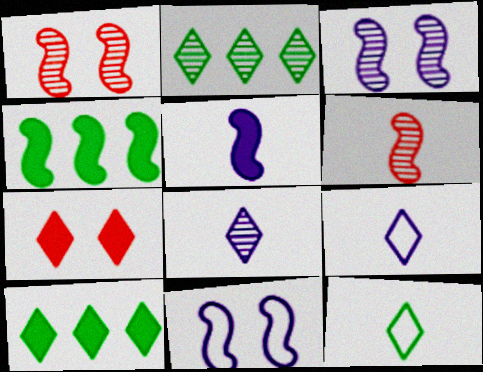[[2, 7, 9], 
[4, 6, 11]]